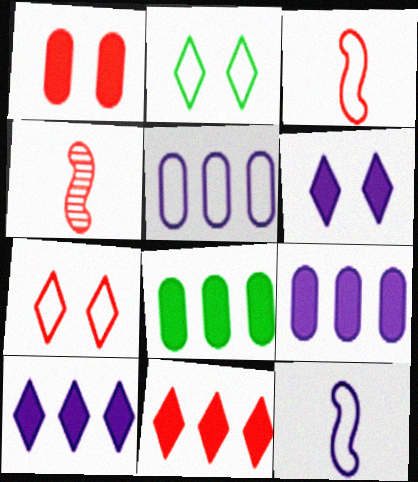[[2, 3, 5], 
[2, 4, 9]]